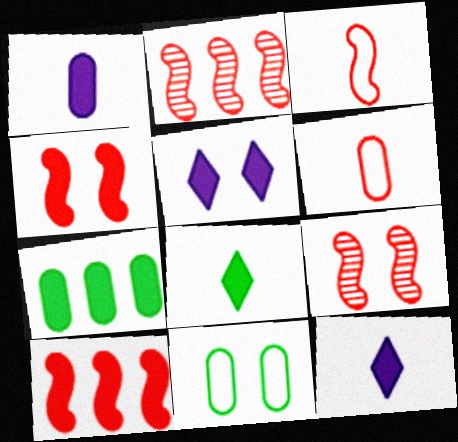[[2, 3, 4], 
[2, 11, 12], 
[3, 9, 10], 
[4, 7, 12], 
[5, 9, 11]]